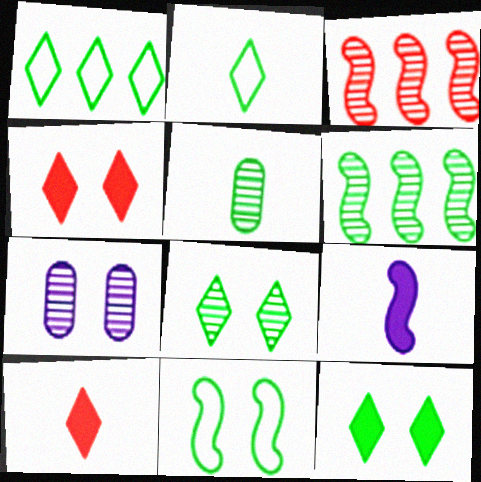[[3, 9, 11], 
[4, 7, 11], 
[5, 6, 8]]